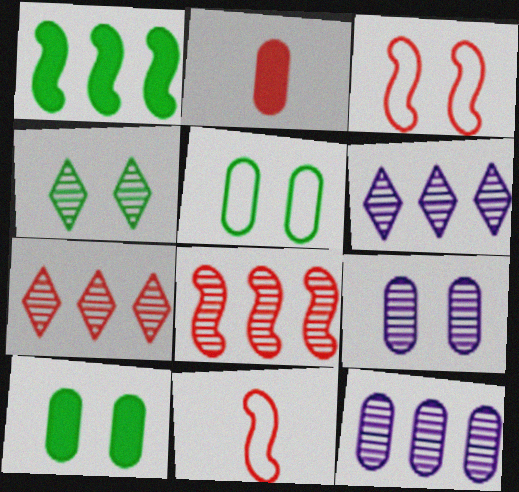[[2, 3, 7], 
[2, 5, 12], 
[6, 10, 11]]